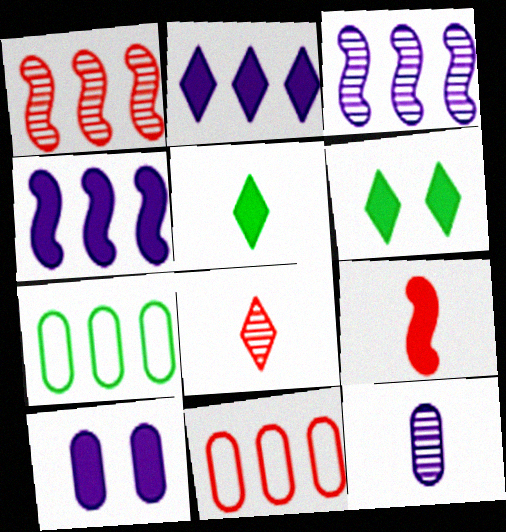[[1, 2, 7]]